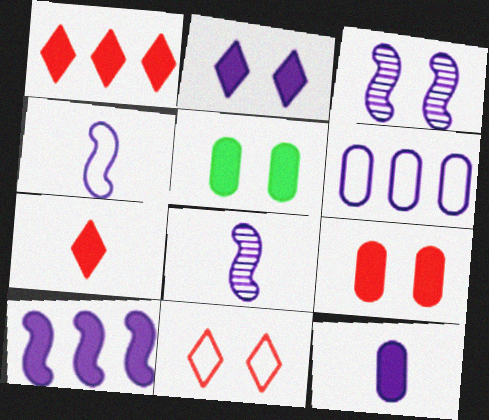[[2, 6, 8], 
[2, 10, 12], 
[3, 4, 10], 
[3, 5, 11], 
[5, 7, 10]]